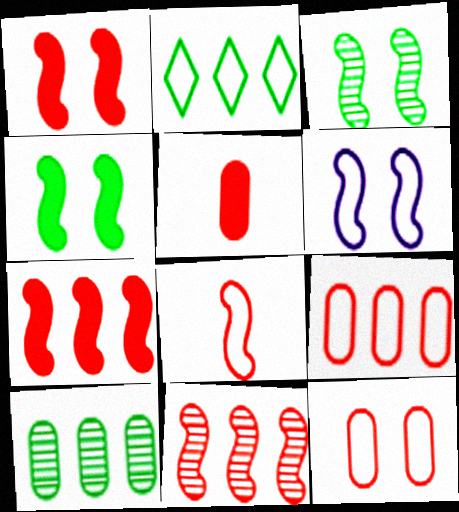[[1, 3, 6], 
[1, 8, 11]]